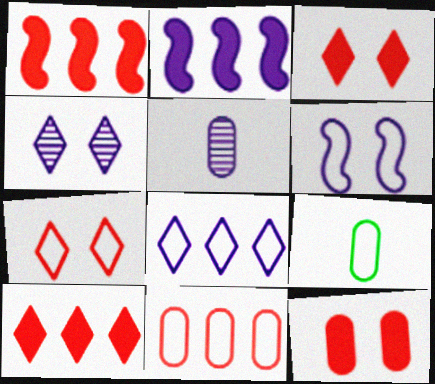[[1, 4, 9]]